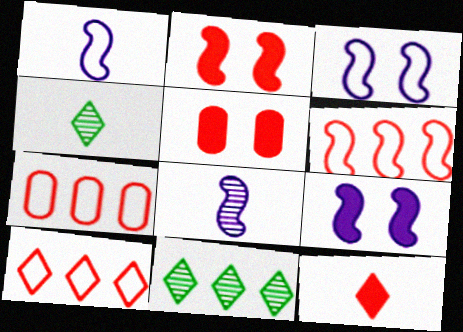[[1, 5, 11], 
[4, 7, 9], 
[6, 7, 10]]